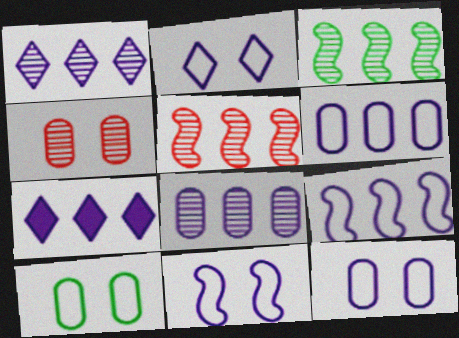[[2, 11, 12], 
[7, 8, 9]]